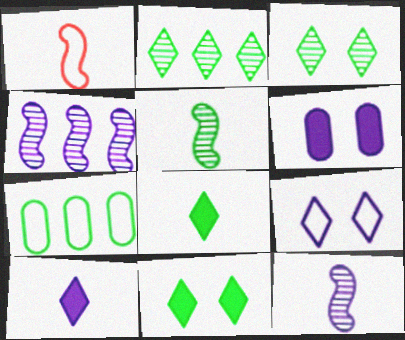[[1, 2, 6], 
[1, 7, 9], 
[5, 7, 11]]